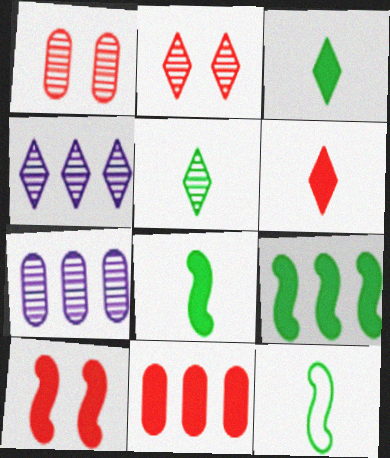[[2, 4, 5], 
[6, 10, 11]]